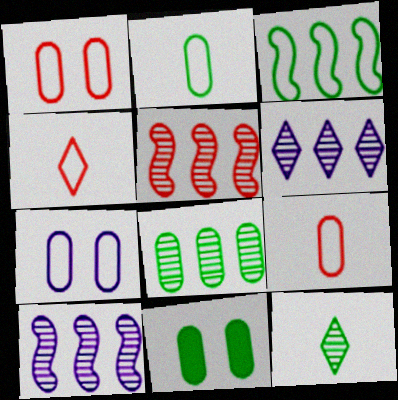[[2, 8, 11], 
[3, 4, 7], 
[3, 11, 12], 
[4, 10, 11], 
[5, 6, 8]]